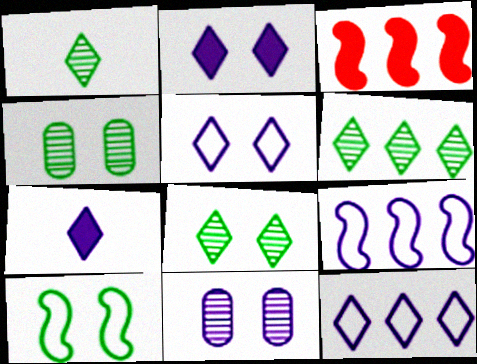[[1, 6, 8], 
[7, 9, 11]]